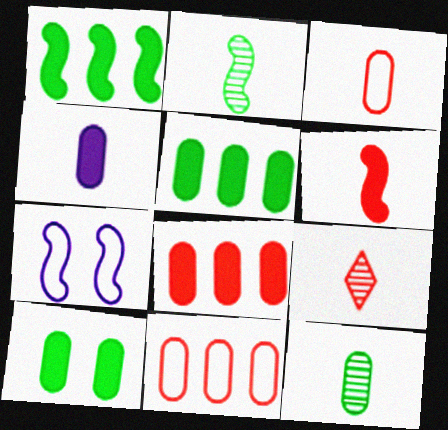[[3, 4, 12], 
[3, 6, 9], 
[4, 8, 10], 
[5, 7, 9]]